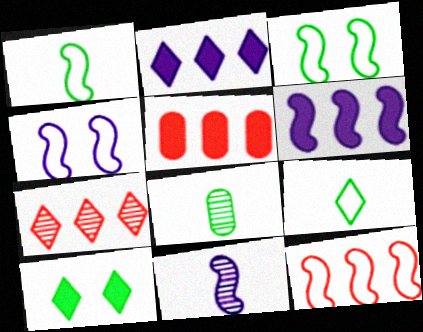[[1, 4, 12], 
[4, 6, 11], 
[5, 7, 12]]